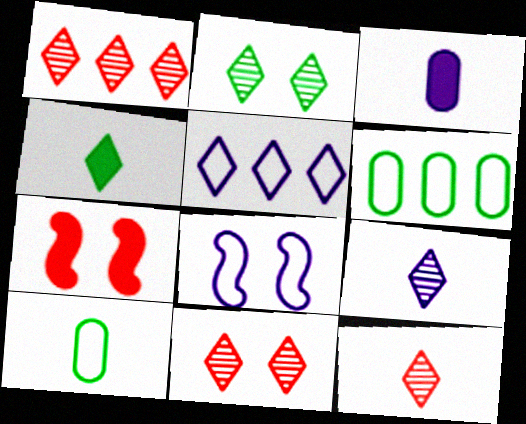[[1, 2, 9], 
[1, 11, 12], 
[4, 5, 11], 
[6, 7, 9]]